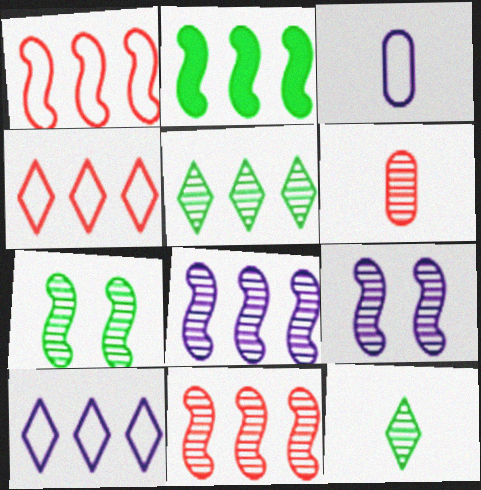[[1, 2, 8], 
[5, 6, 9]]